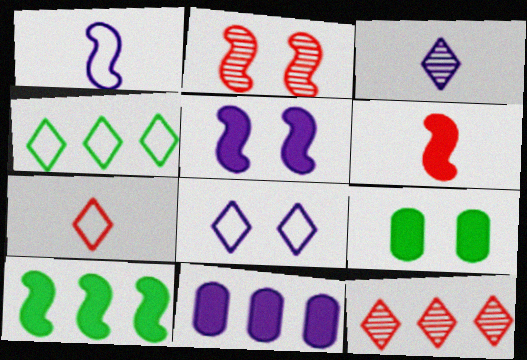[[1, 2, 10], 
[1, 9, 12], 
[2, 8, 9], 
[4, 7, 8], 
[5, 6, 10]]